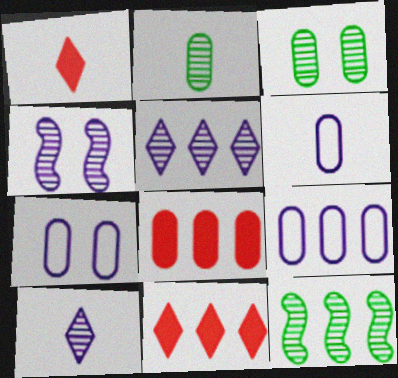[[1, 7, 12], 
[2, 7, 8], 
[3, 6, 8], 
[6, 7, 9], 
[9, 11, 12]]